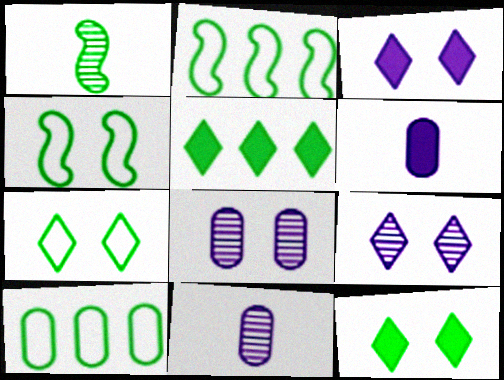[[1, 10, 12]]